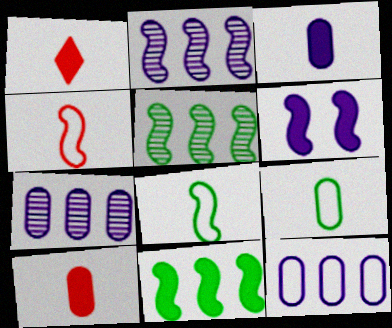[[4, 5, 6]]